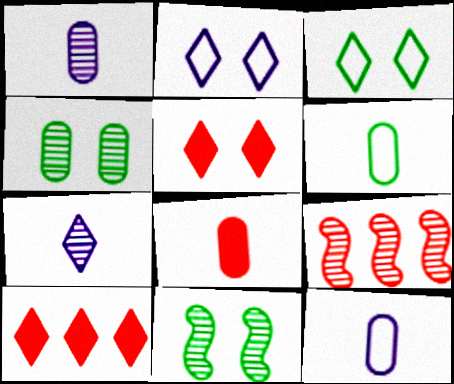[[1, 6, 8], 
[3, 7, 10], 
[4, 7, 9], 
[10, 11, 12]]